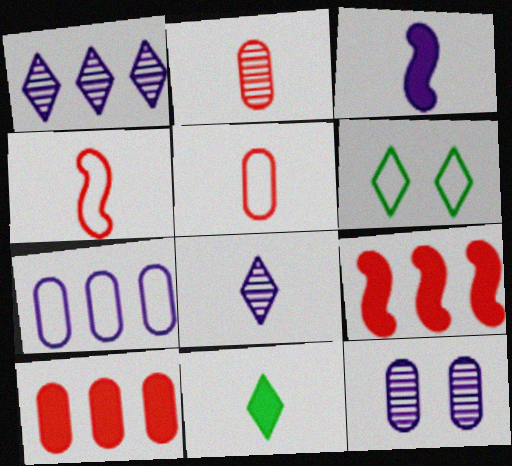[[4, 6, 7]]